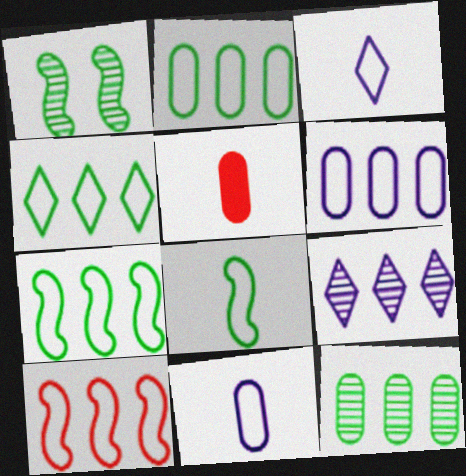[[2, 4, 7], 
[4, 6, 10]]